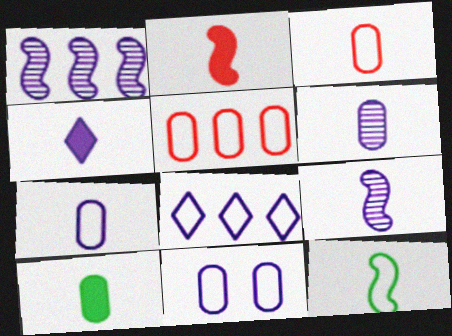[[1, 4, 11], 
[2, 4, 10], 
[2, 9, 12], 
[3, 6, 10], 
[4, 7, 9]]